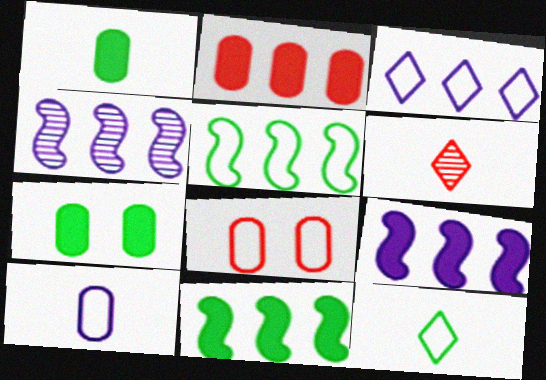[]